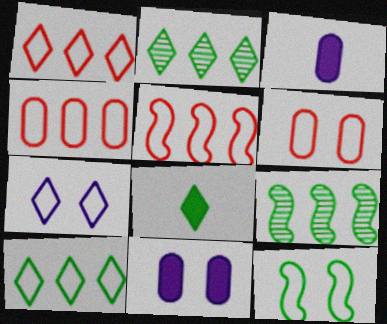[[1, 4, 5], 
[6, 7, 12]]